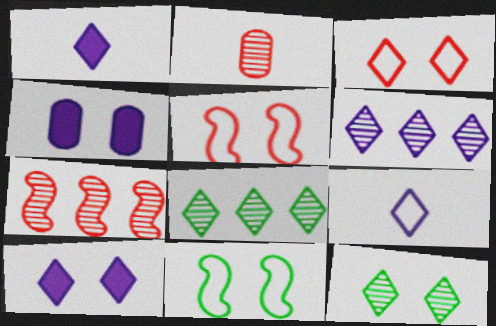[[1, 3, 8], 
[3, 10, 12], 
[4, 5, 12], 
[6, 9, 10]]